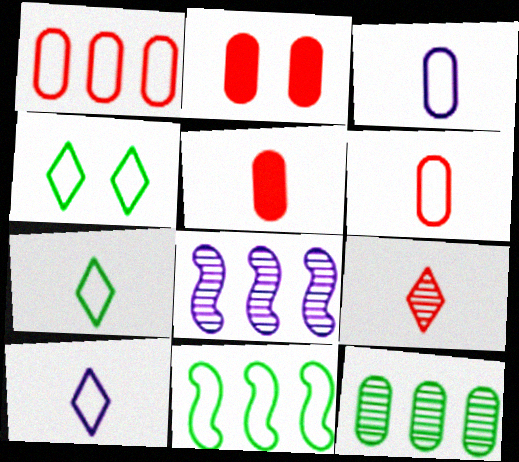[[2, 3, 12], 
[2, 7, 8], 
[4, 5, 8]]